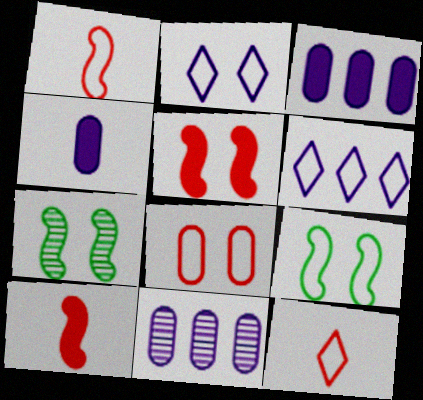[[2, 8, 9], 
[3, 7, 12]]